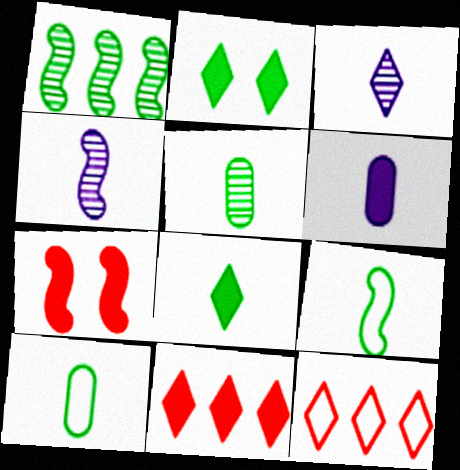[[1, 2, 10], 
[2, 3, 12], 
[5, 8, 9]]